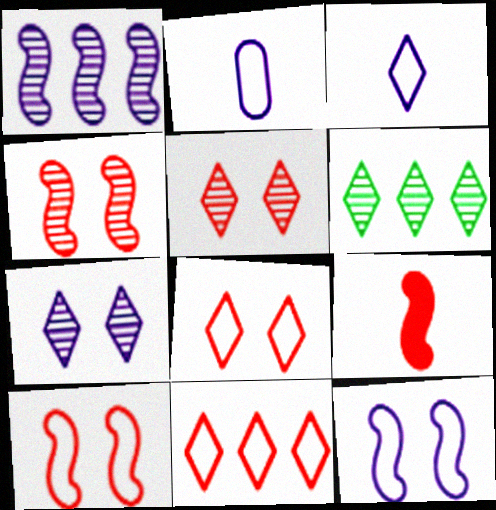[]